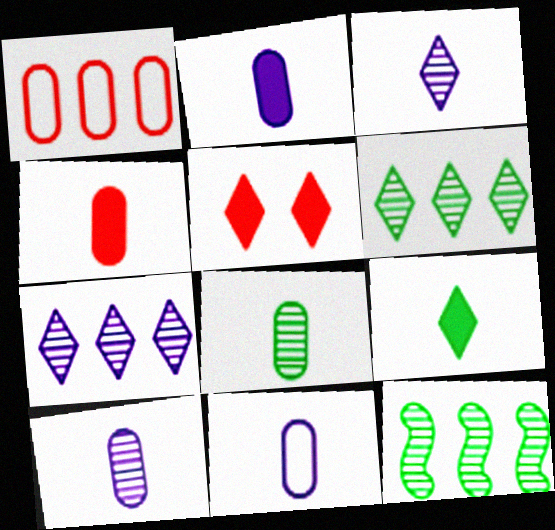[[2, 10, 11], 
[4, 8, 11], 
[5, 11, 12]]